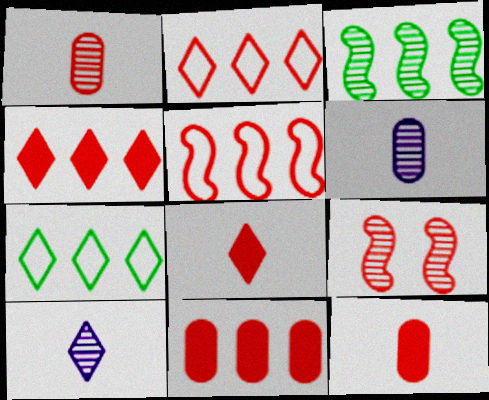[[2, 9, 12]]